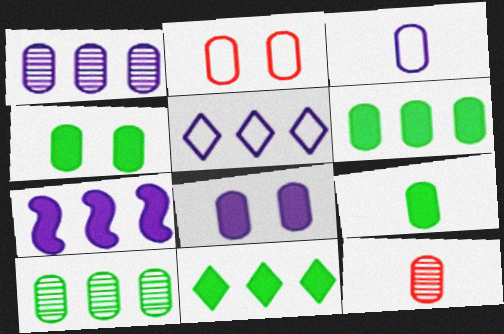[[1, 2, 9], 
[1, 3, 8], 
[1, 5, 7], 
[3, 9, 12], 
[4, 6, 9]]